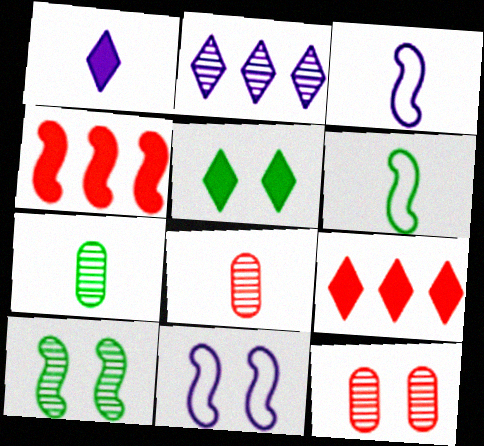[[1, 5, 9], 
[1, 6, 8], 
[2, 8, 10], 
[3, 4, 10], 
[5, 11, 12], 
[7, 9, 11]]